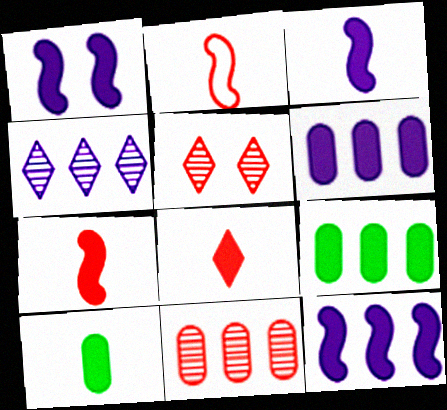[[1, 3, 12], 
[1, 8, 9], 
[3, 8, 10]]